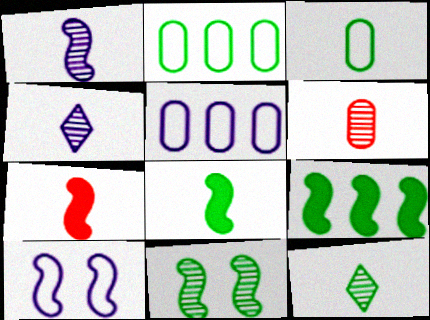[[1, 6, 12], 
[3, 4, 7], 
[3, 8, 12]]